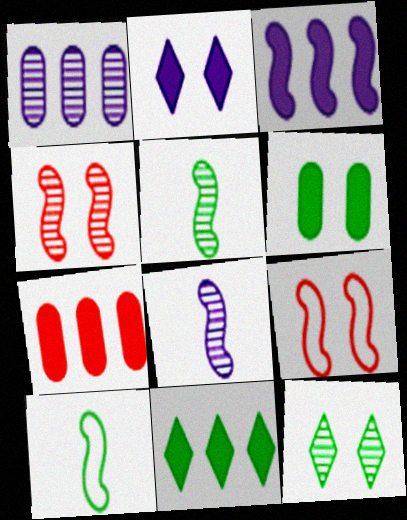[[3, 4, 10], 
[3, 5, 9], 
[3, 7, 11]]